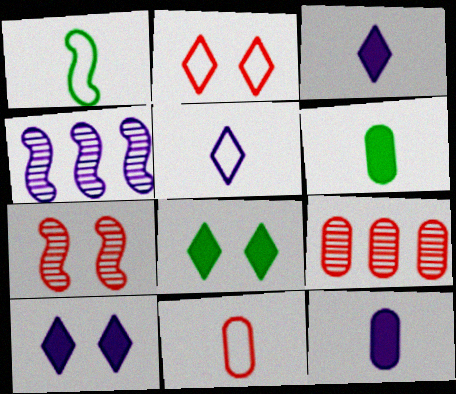[[1, 5, 11], 
[1, 9, 10], 
[2, 4, 6], 
[4, 8, 11]]